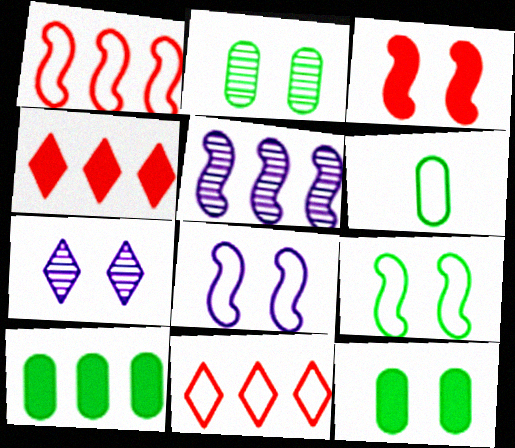[[2, 6, 10], 
[5, 10, 11], 
[6, 8, 11]]